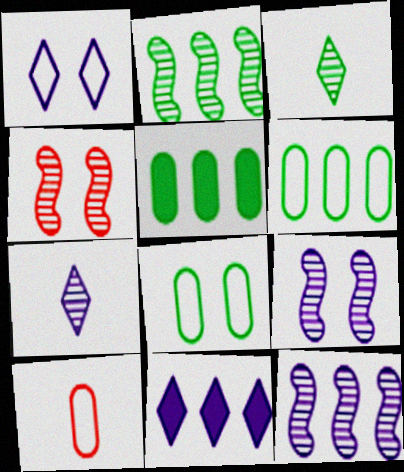[[1, 7, 11]]